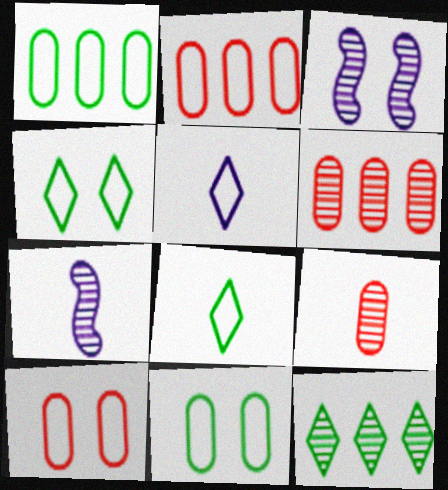[[3, 9, 12]]